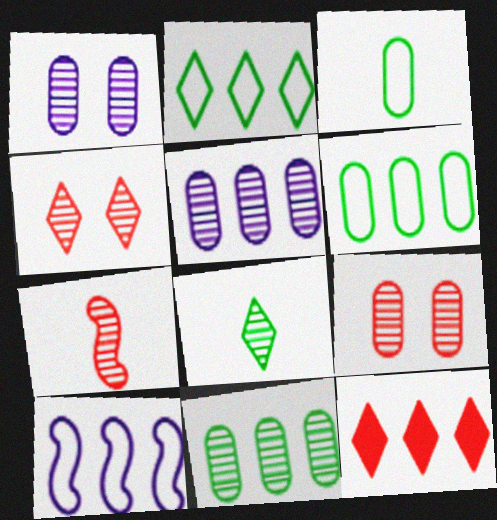[[10, 11, 12]]